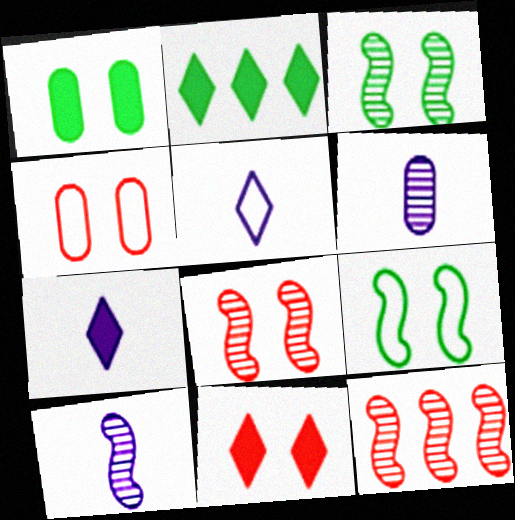[[1, 5, 12], 
[2, 4, 10], 
[2, 7, 11], 
[3, 10, 12], 
[4, 8, 11]]